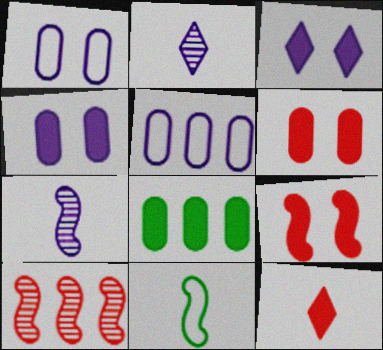[[3, 5, 7]]